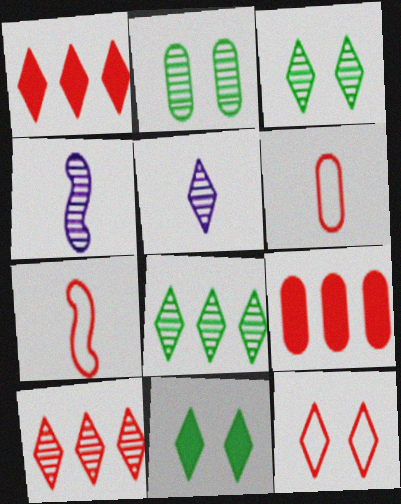[[2, 4, 10], 
[3, 5, 10]]